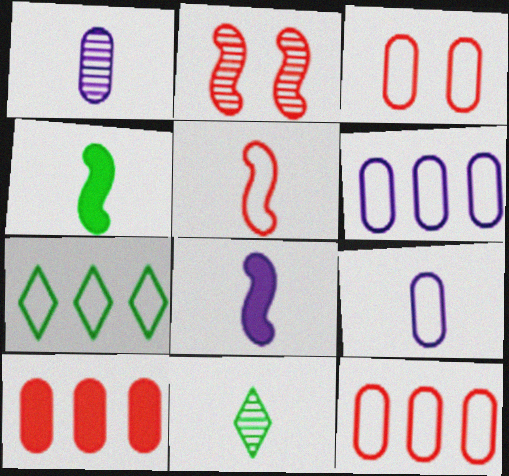[]